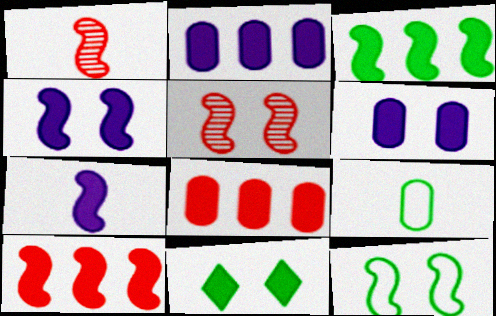[[4, 5, 12], 
[7, 8, 11]]